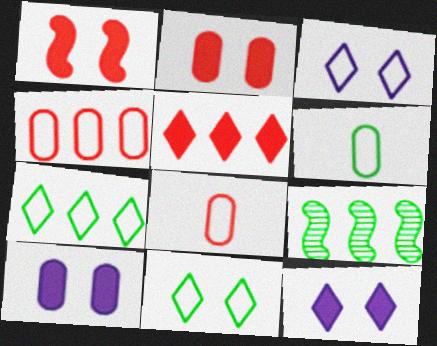[[8, 9, 12]]